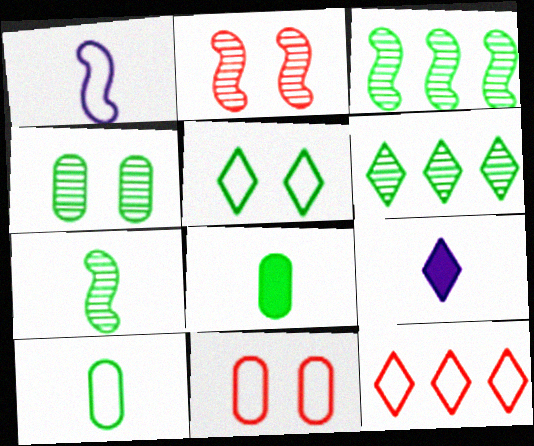[[3, 5, 8], 
[3, 9, 11], 
[4, 6, 7]]